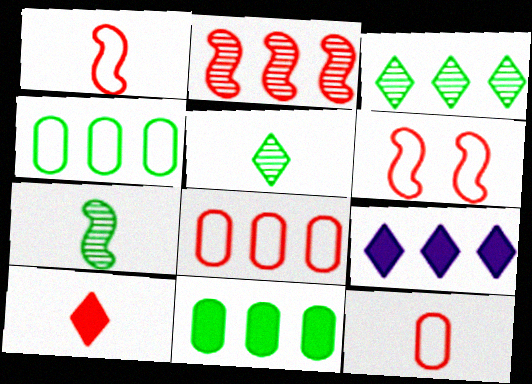[[2, 4, 9]]